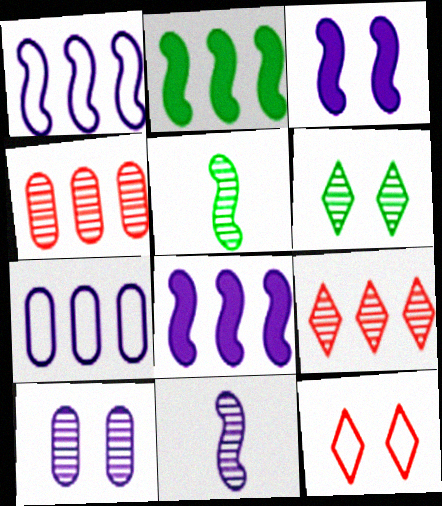[[1, 3, 11], 
[2, 7, 9], 
[4, 6, 11], 
[5, 9, 10]]